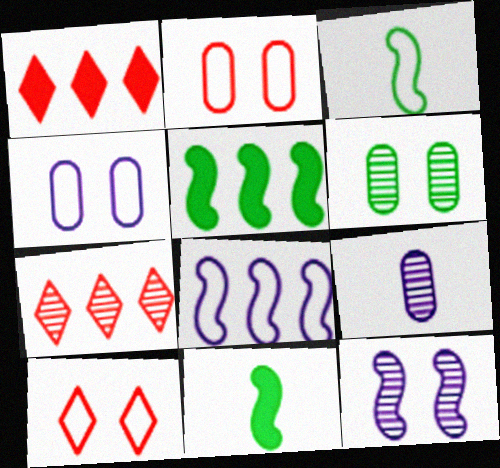[[4, 7, 11], 
[5, 9, 10]]